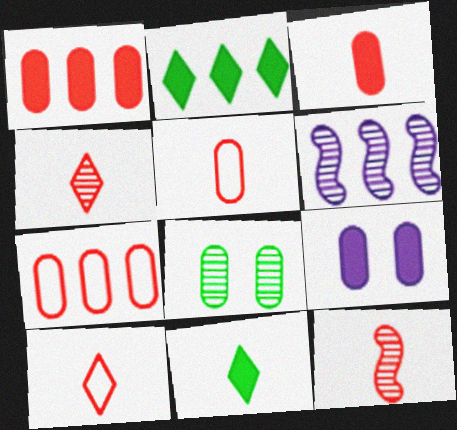[[2, 6, 7], 
[3, 10, 12], 
[4, 6, 8]]